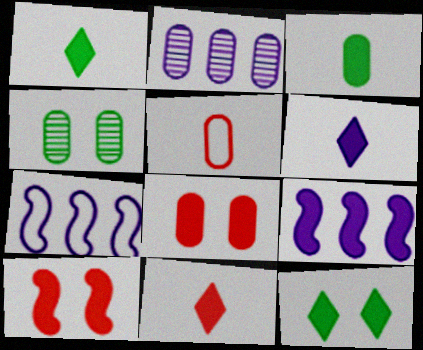[[1, 6, 11], 
[1, 8, 9], 
[4, 7, 11]]